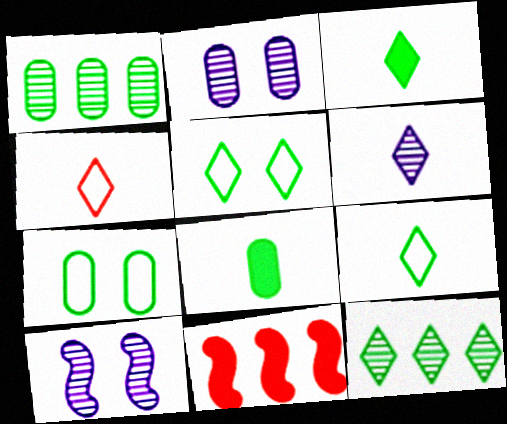[[1, 7, 8], 
[2, 9, 11], 
[3, 4, 6], 
[3, 5, 12], 
[6, 7, 11]]